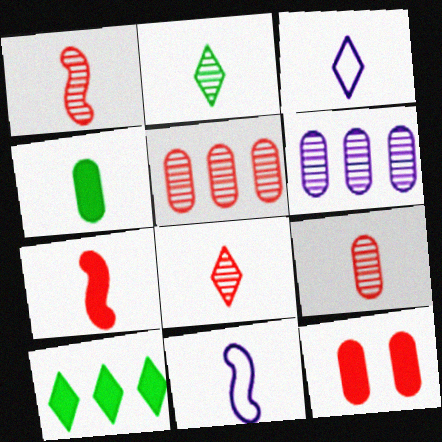[[1, 3, 4], 
[1, 8, 9], 
[4, 8, 11]]